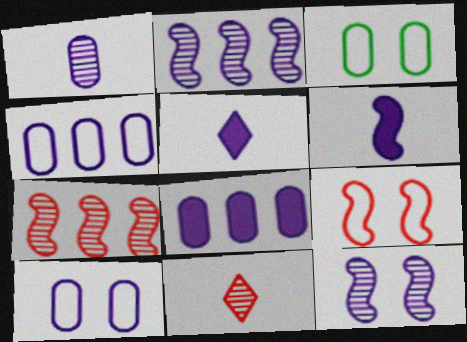[[1, 8, 10], 
[2, 5, 10], 
[3, 5, 7], 
[4, 5, 12]]